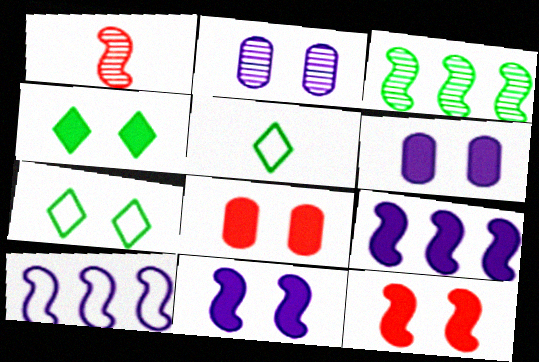[[2, 7, 12], 
[4, 6, 12], 
[4, 8, 11]]